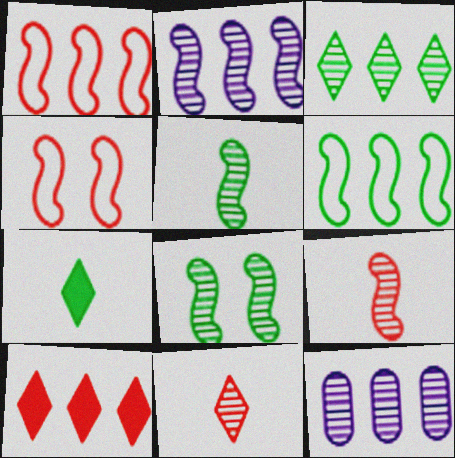[[2, 8, 9], 
[4, 7, 12], 
[6, 10, 12], 
[8, 11, 12]]